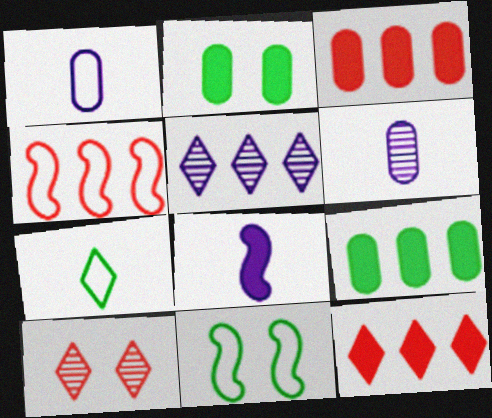[[2, 8, 12], 
[4, 5, 9], 
[6, 11, 12]]